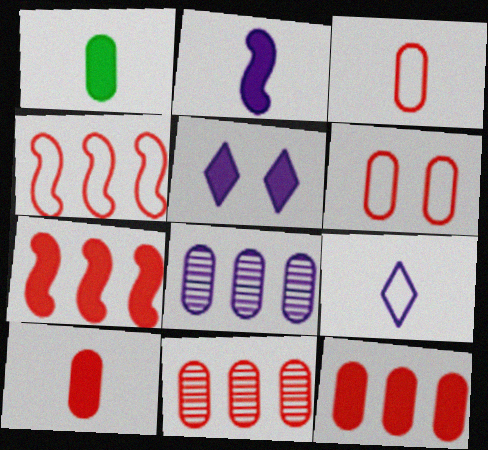[[1, 5, 7], 
[1, 6, 8], 
[6, 10, 11]]